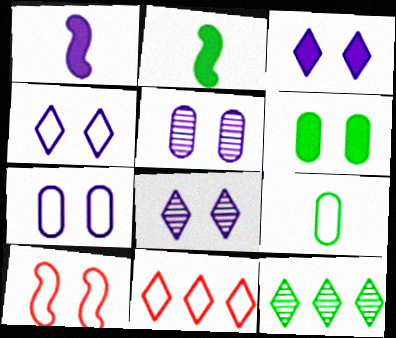[[2, 5, 11], 
[3, 4, 8], 
[6, 8, 10]]